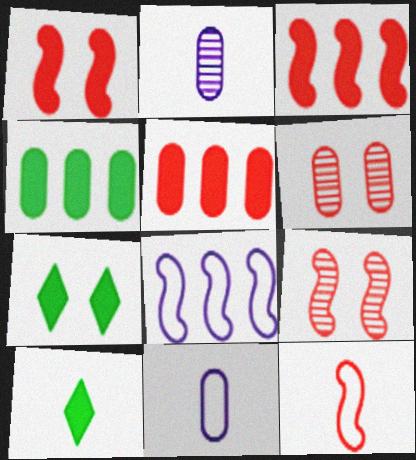[[2, 10, 12], 
[3, 9, 12], 
[4, 6, 11], 
[6, 8, 10]]